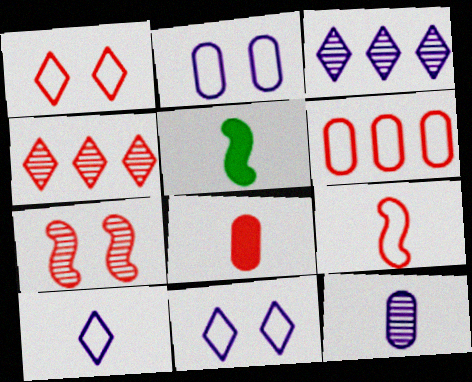[[1, 6, 9], 
[2, 4, 5]]